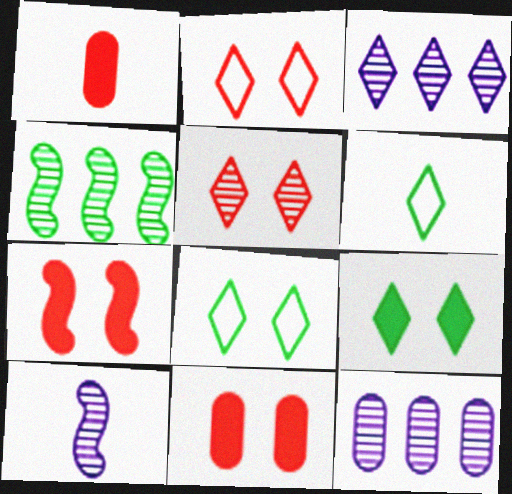[[1, 6, 10], 
[6, 7, 12]]